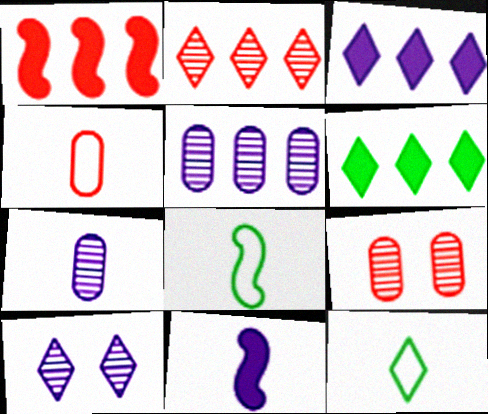[[3, 8, 9]]